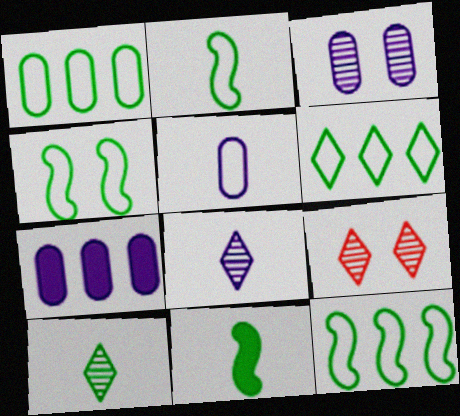[[1, 6, 12], 
[2, 4, 12], 
[2, 7, 9], 
[3, 5, 7]]